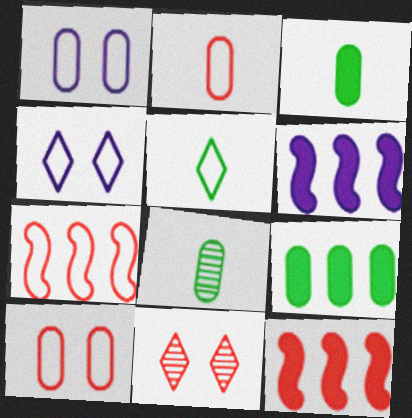[[1, 5, 7], 
[2, 11, 12], 
[4, 8, 12]]